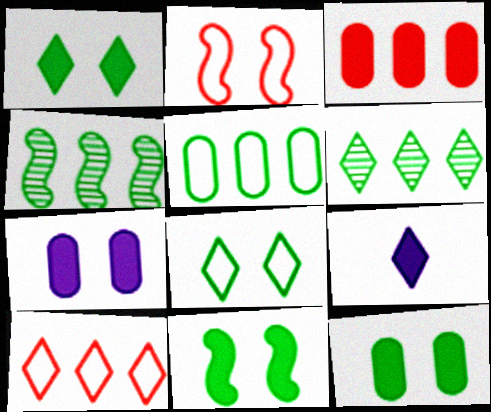[[1, 11, 12], 
[3, 9, 11]]